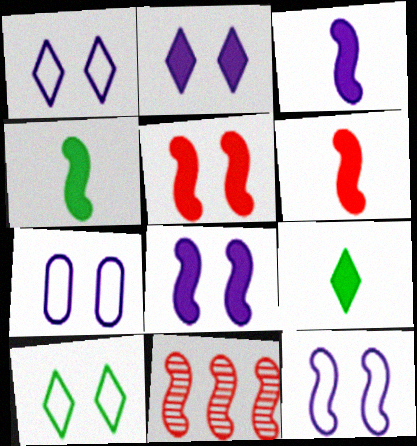[[1, 7, 12], 
[3, 4, 6], 
[4, 11, 12], 
[7, 9, 11]]